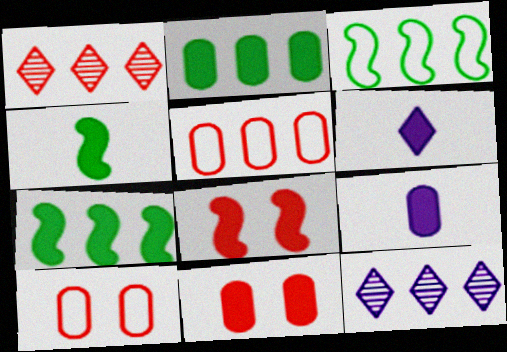[[2, 6, 8], 
[2, 9, 11], 
[4, 10, 12], 
[5, 7, 12], 
[6, 7, 11]]